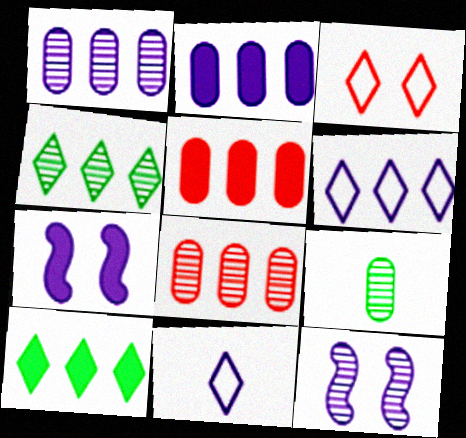[[1, 7, 11], 
[2, 11, 12]]